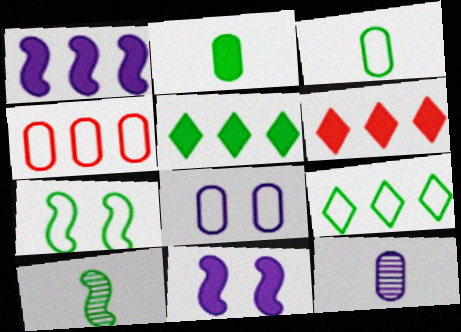[[2, 6, 11], 
[3, 4, 8], 
[3, 7, 9], 
[6, 7, 12], 
[6, 8, 10]]